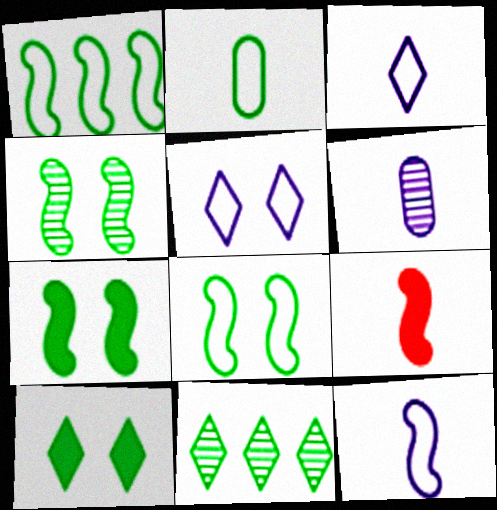[[2, 7, 11], 
[4, 7, 8]]